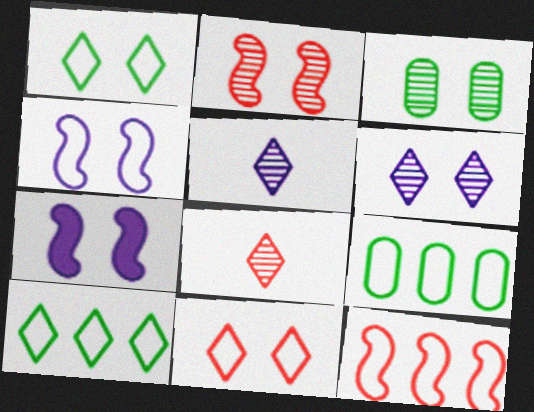[[2, 3, 6], 
[3, 7, 11], 
[7, 8, 9]]